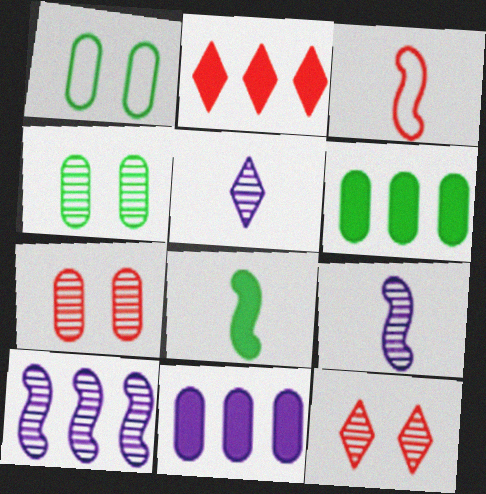[[1, 2, 9], 
[2, 3, 7], 
[3, 8, 9]]